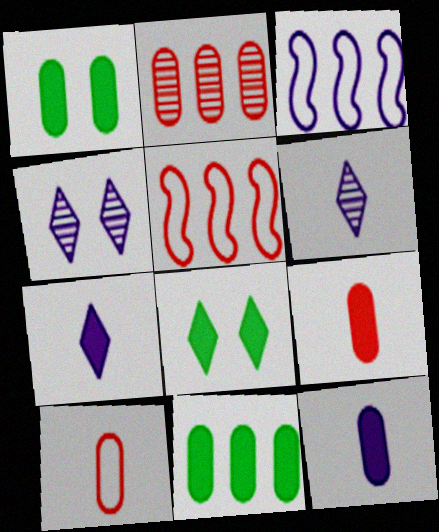[[1, 5, 6], 
[3, 4, 12]]